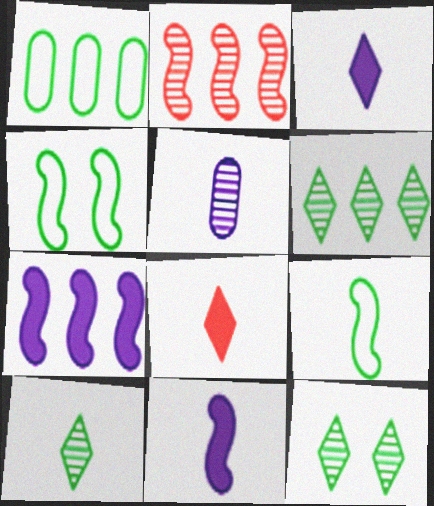[[2, 4, 11], 
[2, 5, 12], 
[5, 8, 9], 
[6, 10, 12]]